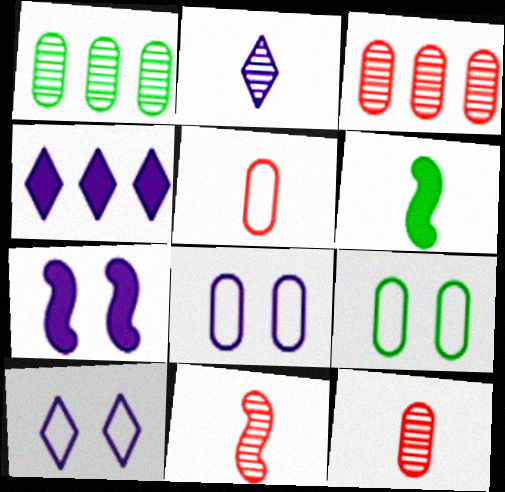[[2, 4, 10], 
[2, 5, 6], 
[3, 6, 10], 
[4, 9, 11]]